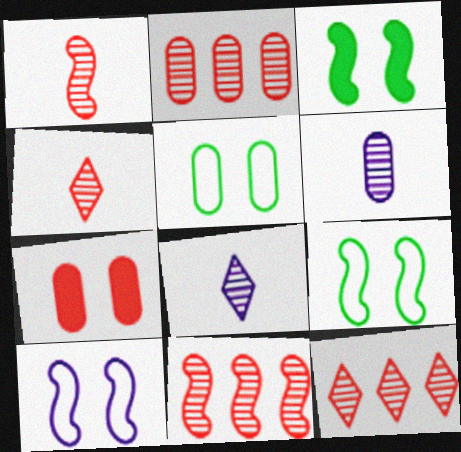[[2, 11, 12]]